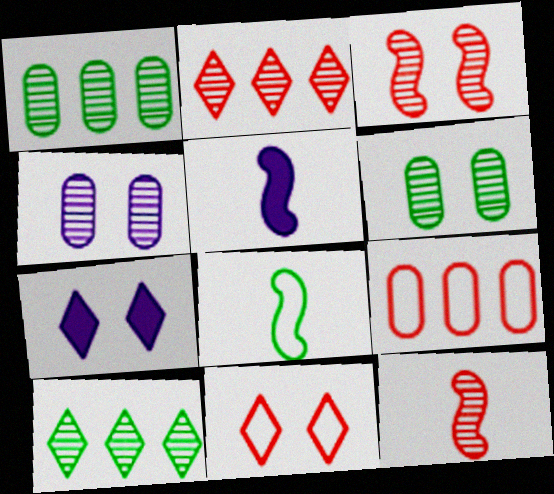[[1, 5, 11], 
[4, 10, 12], 
[5, 8, 12]]